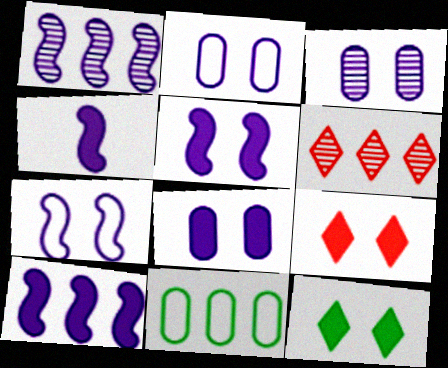[[1, 4, 7], 
[2, 3, 8], 
[4, 5, 10], 
[6, 10, 11]]